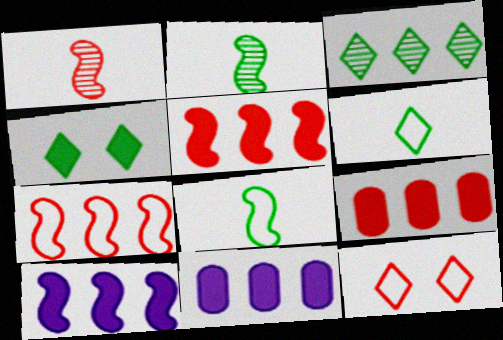[[1, 9, 12], 
[2, 11, 12], 
[3, 4, 6], 
[3, 7, 11]]